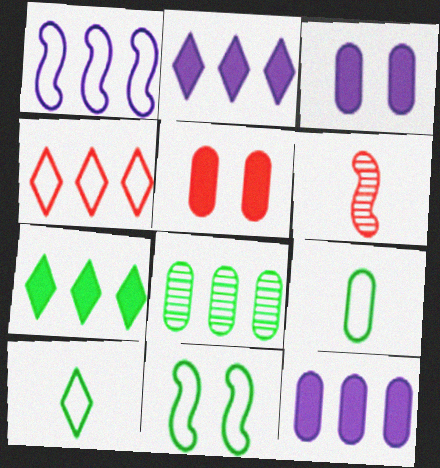[[4, 5, 6]]